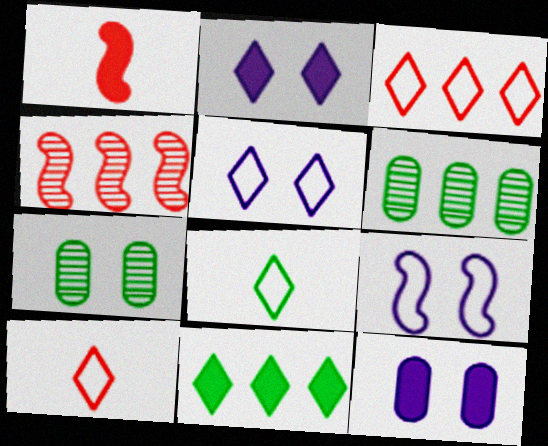[[1, 5, 6], 
[1, 11, 12], 
[3, 5, 8], 
[4, 8, 12]]